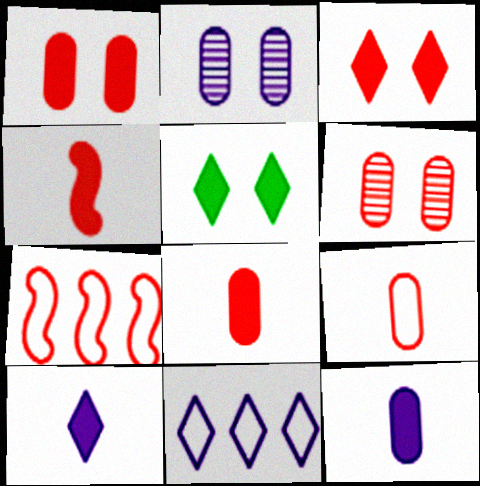[]